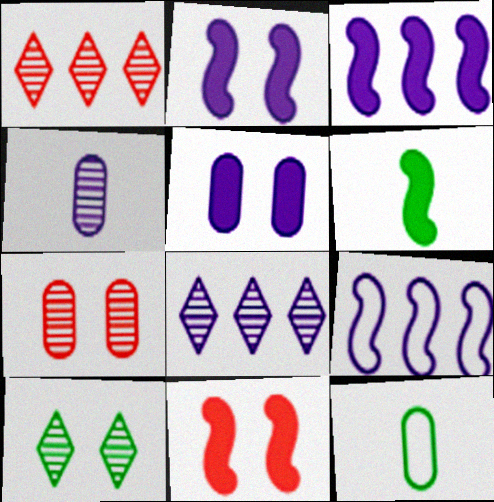[[1, 2, 12], 
[3, 6, 11], 
[8, 11, 12]]